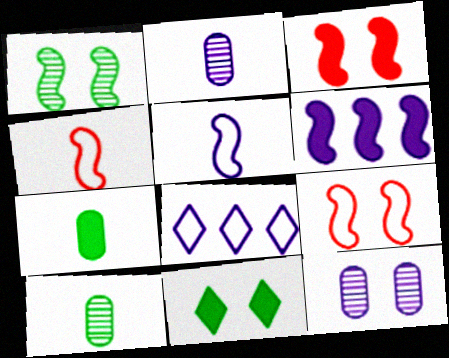[[1, 4, 6], 
[3, 8, 10], 
[9, 11, 12]]